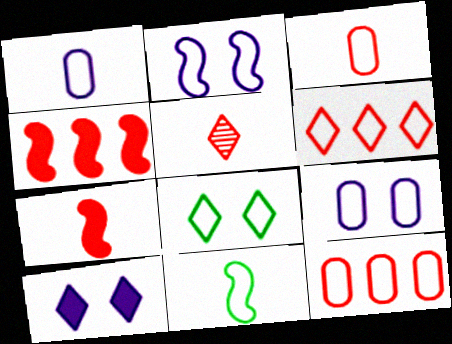[[3, 5, 7], 
[6, 9, 11]]